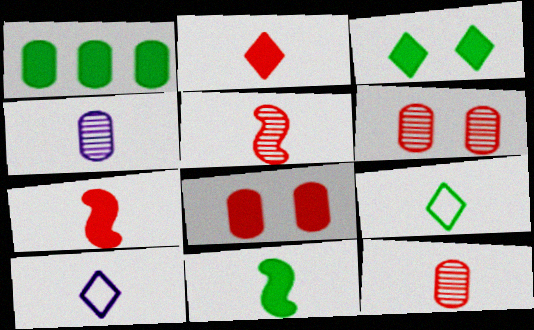[[1, 3, 11], 
[4, 7, 9], 
[10, 11, 12]]